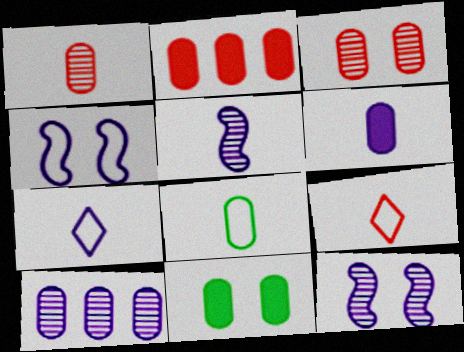[[1, 6, 8], 
[2, 6, 11], 
[5, 6, 7]]